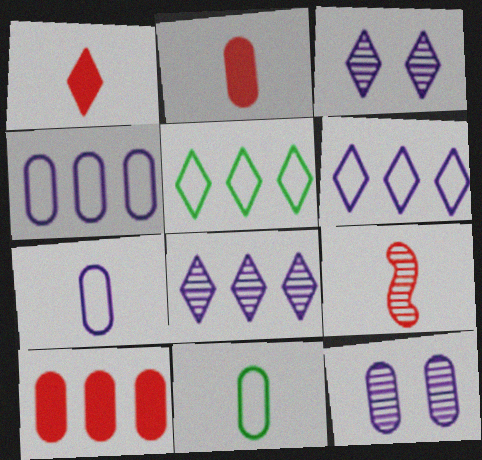[[1, 3, 5], 
[10, 11, 12]]